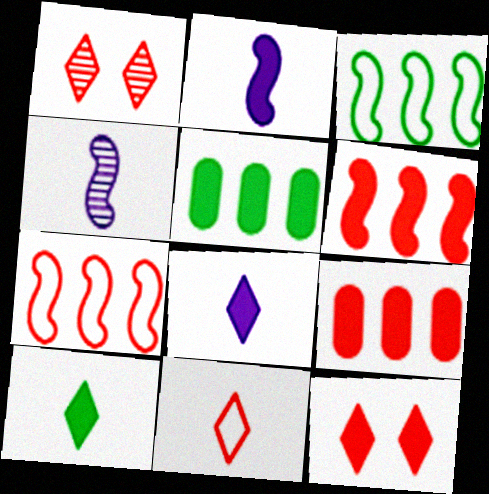[[2, 5, 12]]